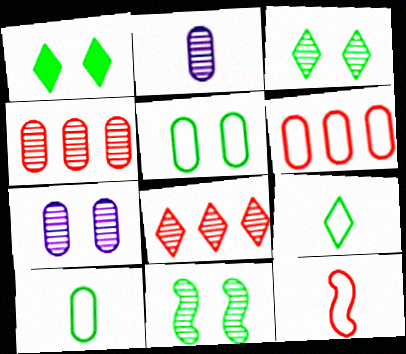[[1, 5, 11], 
[2, 8, 11]]